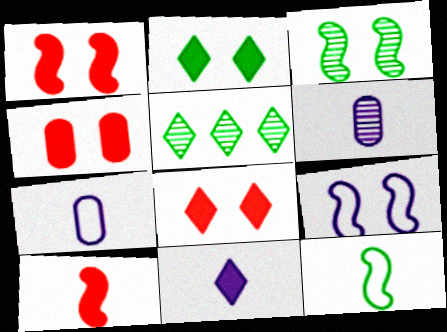[[1, 3, 9], 
[1, 4, 8], 
[1, 5, 7]]